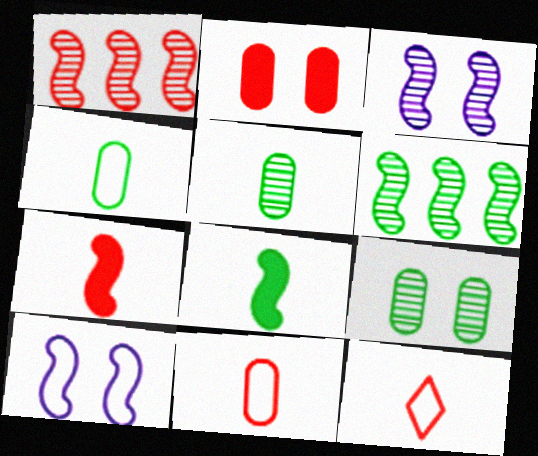[[1, 2, 12], 
[1, 8, 10], 
[6, 7, 10]]